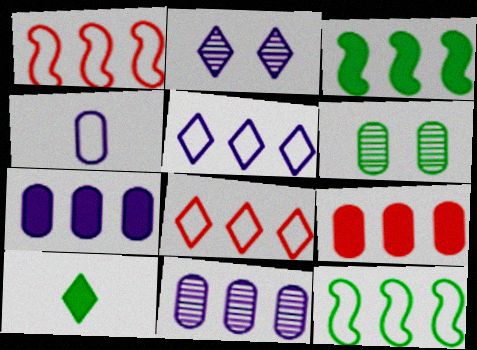[[2, 8, 10], 
[3, 8, 11], 
[4, 6, 9], 
[6, 10, 12]]